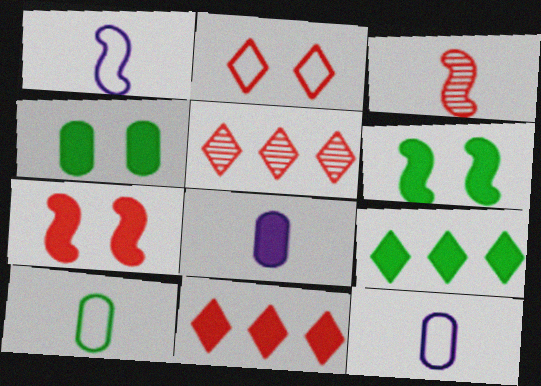[[1, 4, 5], 
[5, 6, 12], 
[6, 8, 11], 
[7, 8, 9]]